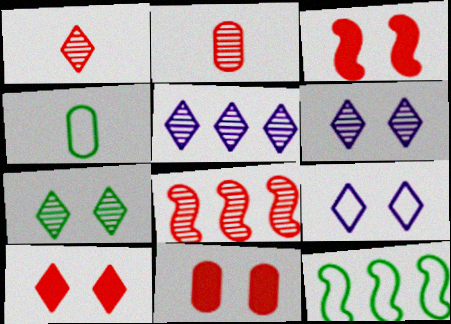[[1, 5, 7], 
[3, 4, 5], 
[3, 10, 11], 
[7, 9, 10]]